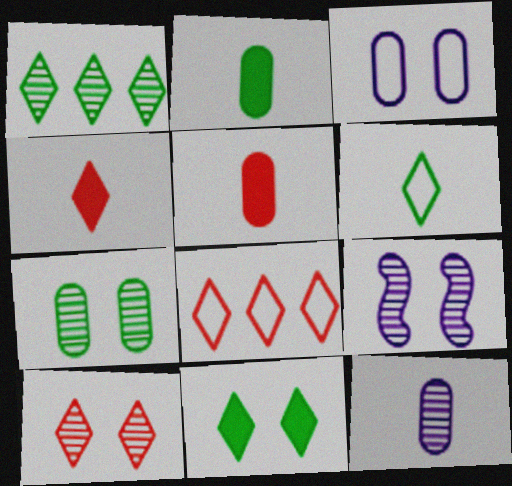[[1, 6, 11], 
[2, 8, 9], 
[4, 8, 10], 
[7, 9, 10]]